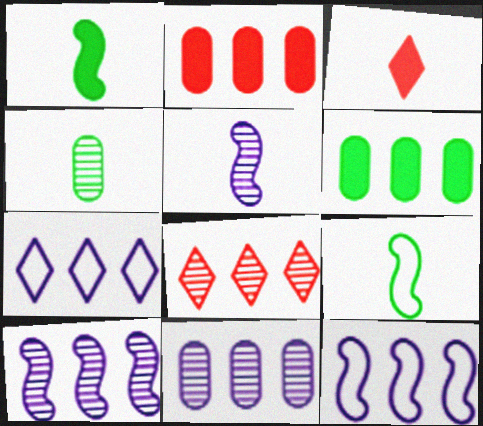[[6, 8, 12]]